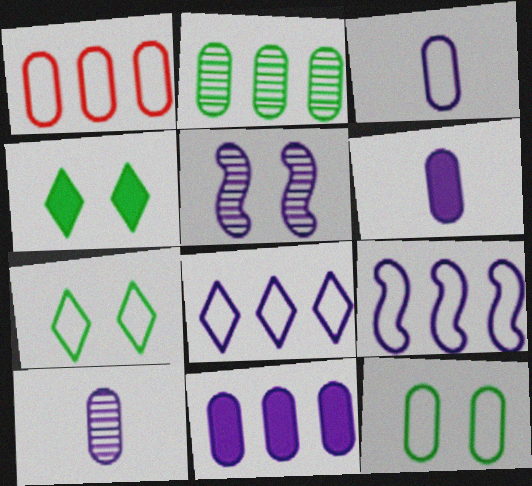[[1, 2, 11], 
[1, 3, 12], 
[3, 6, 10], 
[5, 6, 8]]